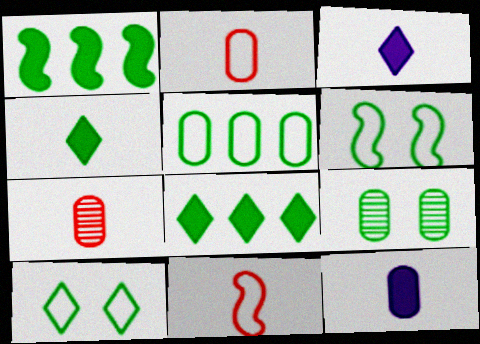[]